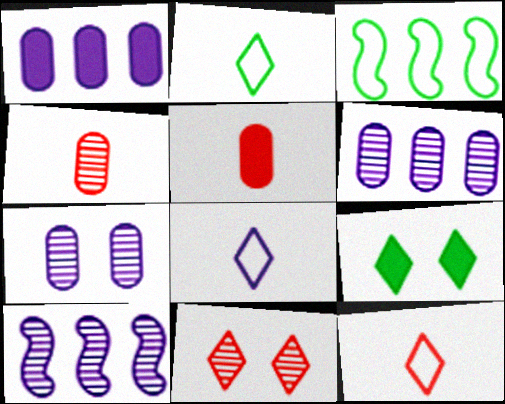[[2, 8, 12]]